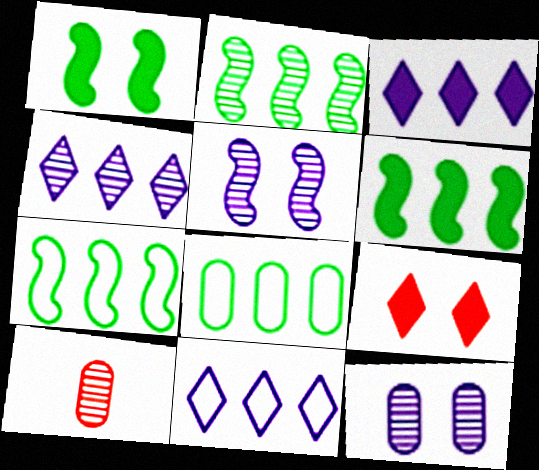[[1, 10, 11], 
[2, 6, 7], 
[3, 4, 11]]